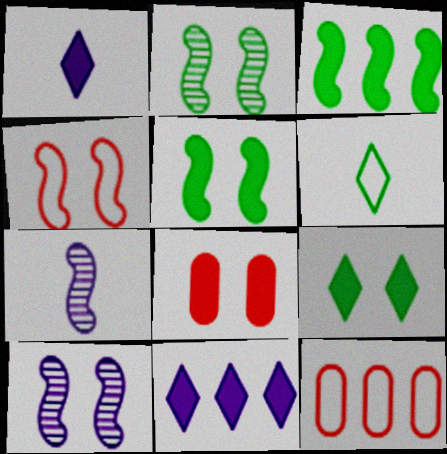[[1, 2, 12], 
[1, 3, 8], 
[3, 4, 7], 
[4, 5, 10], 
[7, 9, 12]]